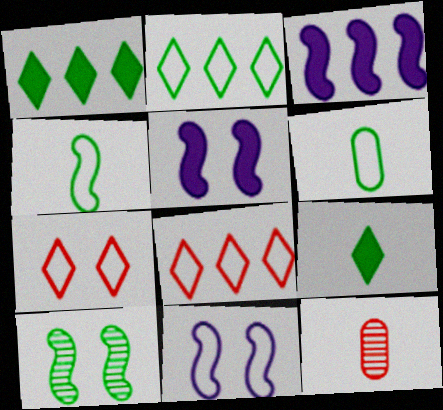[[1, 6, 10], 
[1, 11, 12], 
[2, 5, 12], 
[6, 8, 11]]